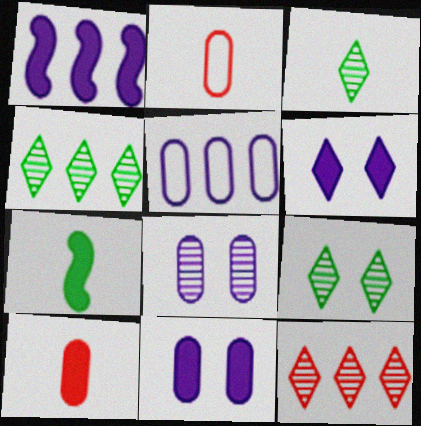[[1, 2, 9], 
[3, 4, 9]]